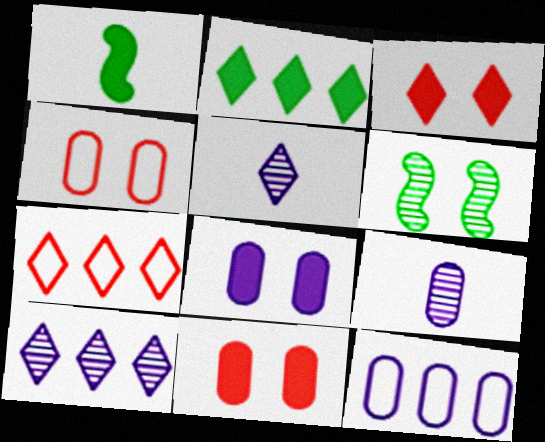[[1, 4, 10], 
[2, 7, 10], 
[8, 9, 12]]